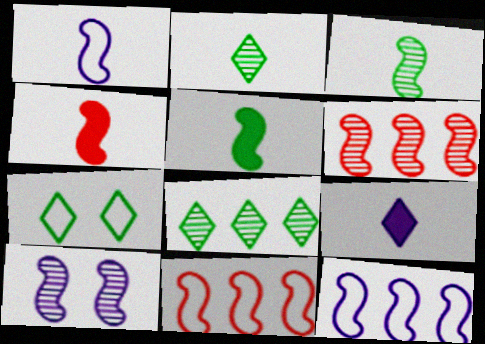[[1, 3, 4], 
[3, 6, 10], 
[5, 10, 11]]